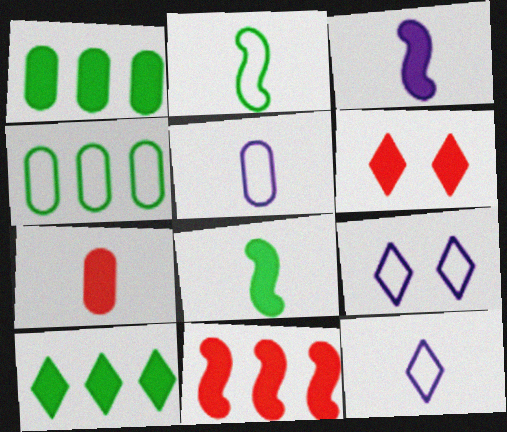[[1, 3, 6], 
[6, 7, 11]]